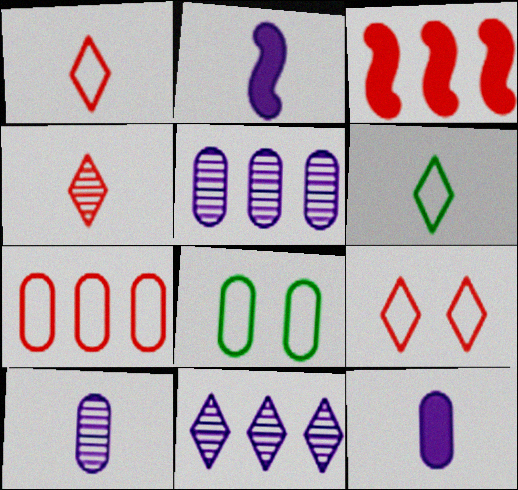[]